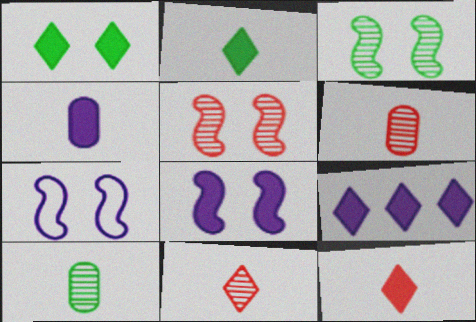[[1, 9, 12], 
[4, 8, 9]]